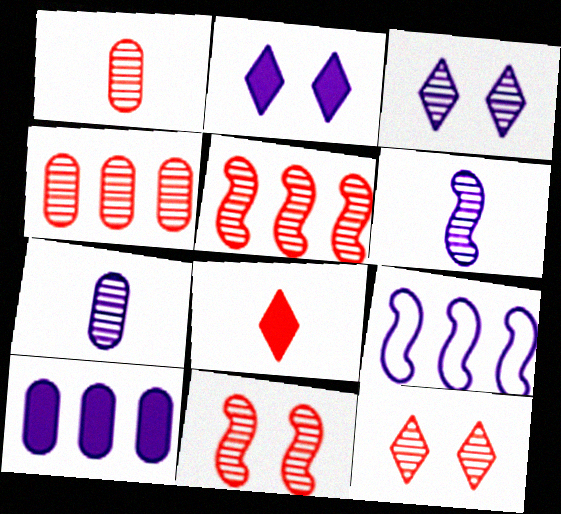[[1, 5, 12], 
[2, 7, 9]]